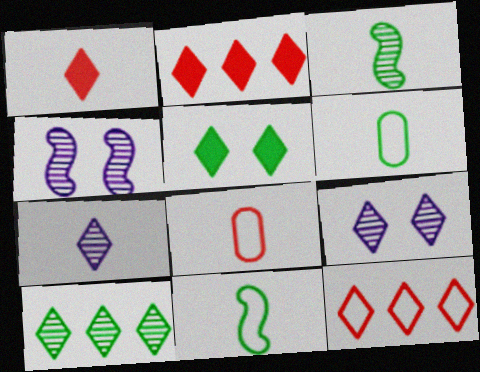[[2, 4, 6], 
[5, 7, 12]]